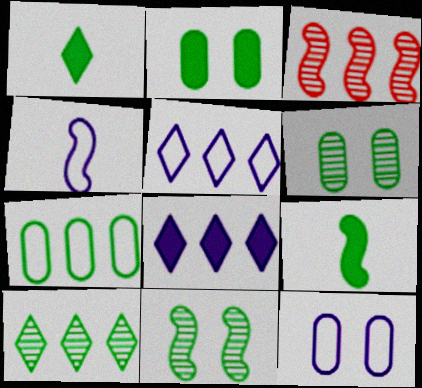[[1, 3, 12], 
[1, 7, 11], 
[3, 7, 8], 
[4, 5, 12]]